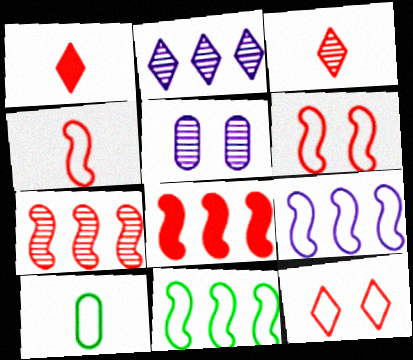[[1, 5, 11], 
[9, 10, 12]]